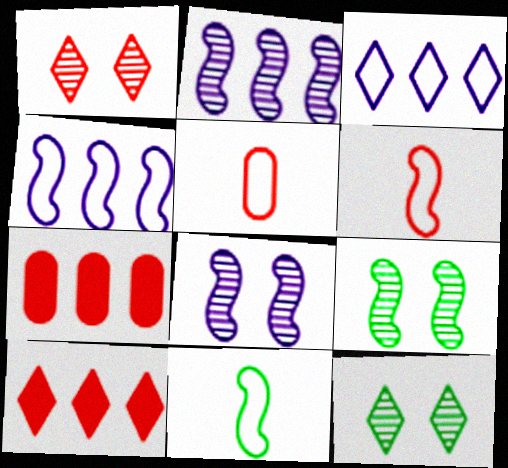[[1, 6, 7]]